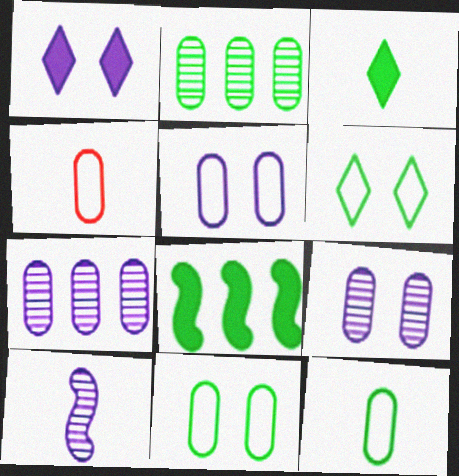[[3, 4, 10]]